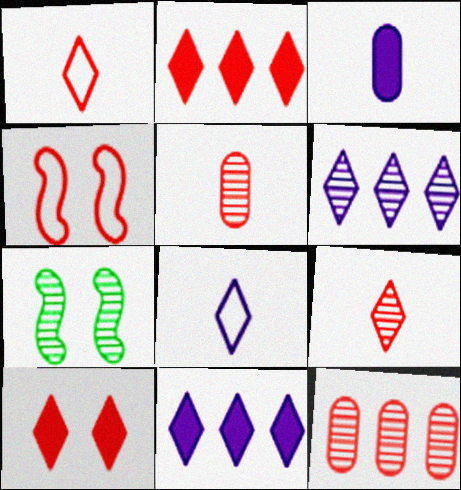[[2, 4, 5], 
[5, 6, 7]]